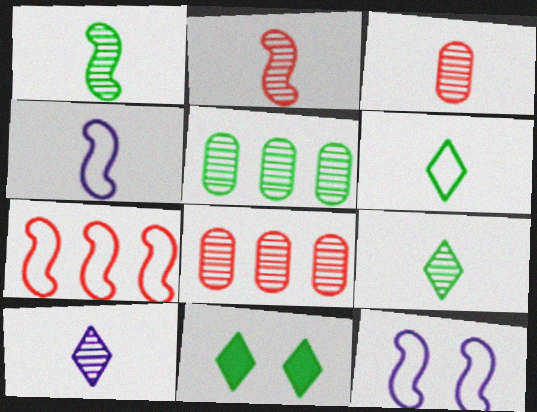[[1, 3, 10], 
[4, 8, 11]]